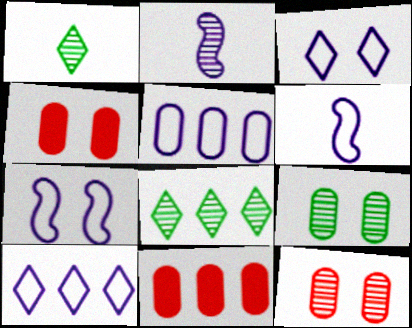[[1, 7, 11], 
[2, 8, 12], 
[3, 5, 6], 
[4, 6, 8]]